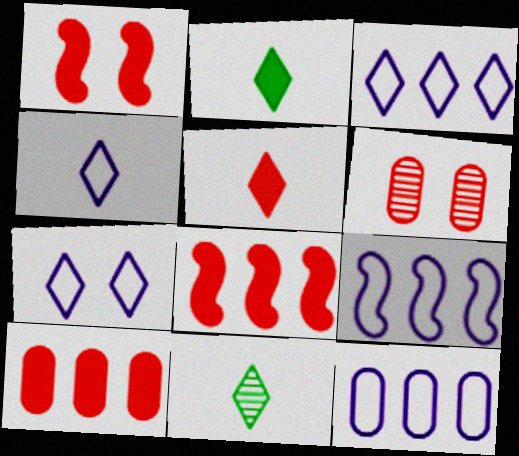[[1, 5, 10], 
[1, 11, 12], 
[2, 6, 9], 
[3, 4, 7], 
[3, 9, 12], 
[4, 5, 11]]